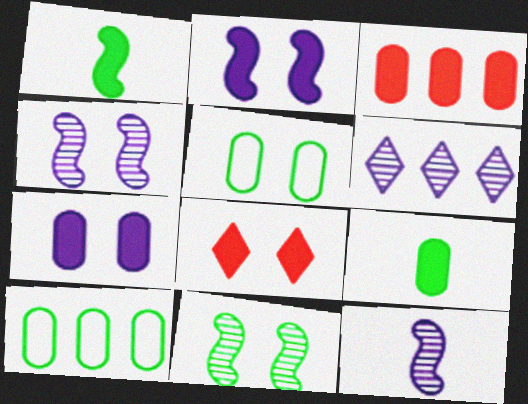[[3, 7, 9], 
[4, 5, 8], 
[8, 10, 12]]